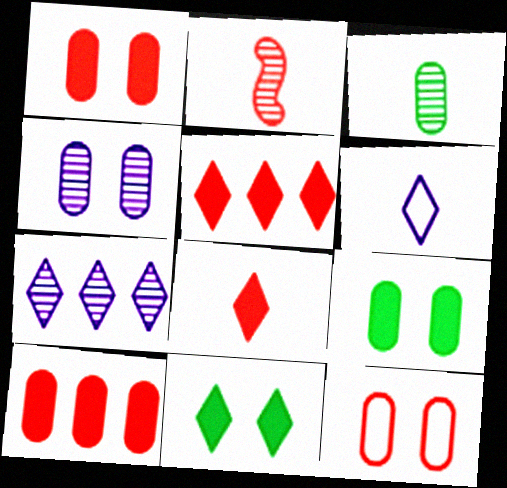[[2, 5, 12], 
[4, 9, 12]]